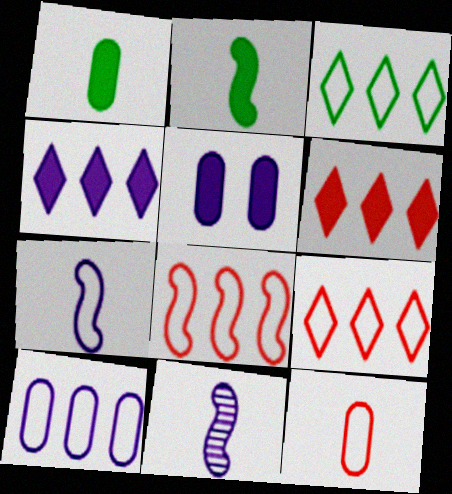[[2, 5, 6], 
[3, 8, 10]]